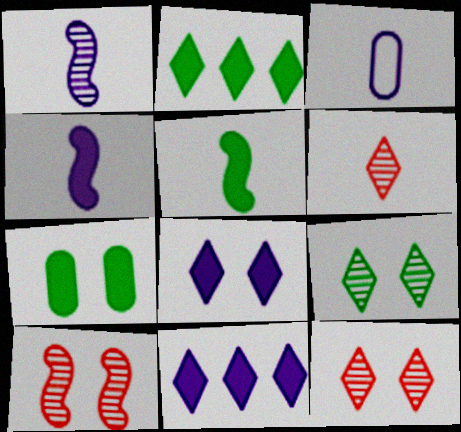[[2, 3, 10], 
[2, 5, 7], 
[3, 5, 6]]